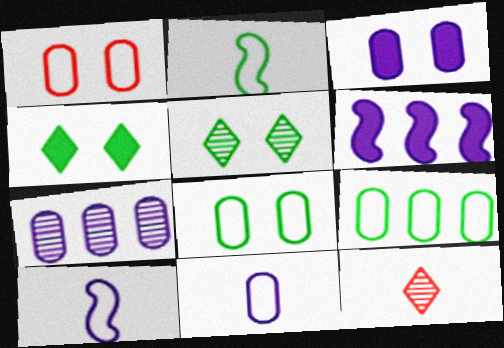[[1, 9, 11], 
[3, 7, 11], 
[6, 8, 12]]